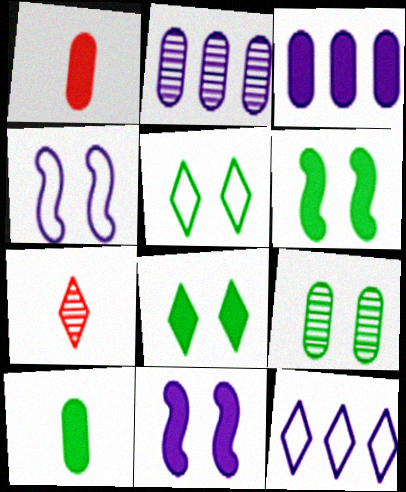[[5, 6, 9], 
[7, 8, 12]]